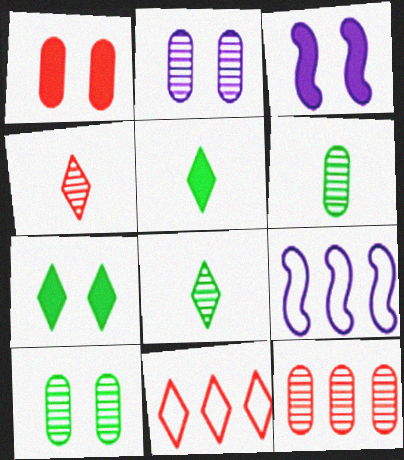[[1, 3, 7], 
[1, 8, 9], 
[2, 6, 12], 
[3, 6, 11]]